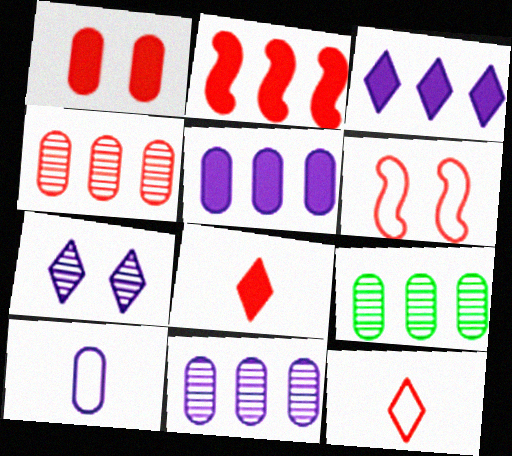[[1, 2, 8], 
[1, 9, 10], 
[4, 6, 8], 
[4, 9, 11]]